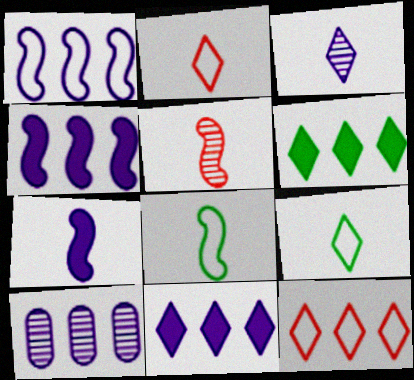[[1, 10, 11], 
[5, 7, 8]]